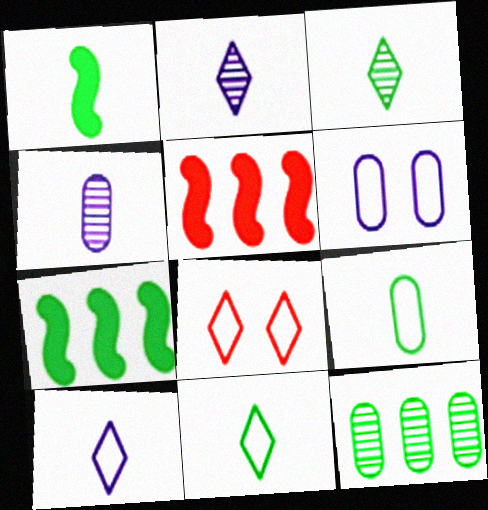[[1, 3, 9], 
[3, 5, 6], 
[4, 7, 8]]